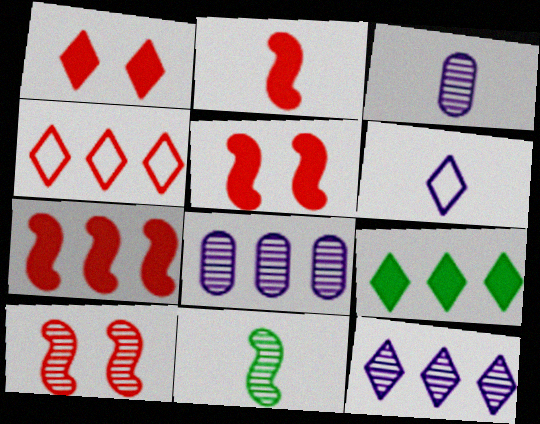[[2, 5, 7], 
[4, 9, 12]]